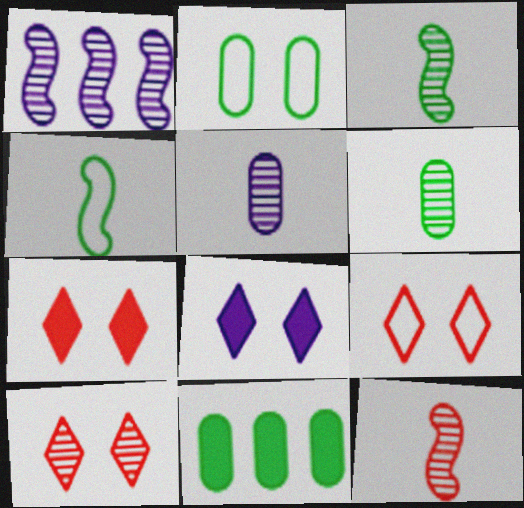[[1, 6, 10], 
[2, 6, 11], 
[7, 9, 10]]